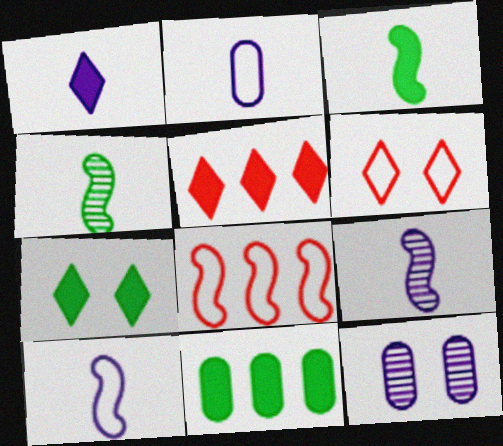[[1, 2, 9], 
[1, 5, 7], 
[3, 7, 11], 
[6, 9, 11]]